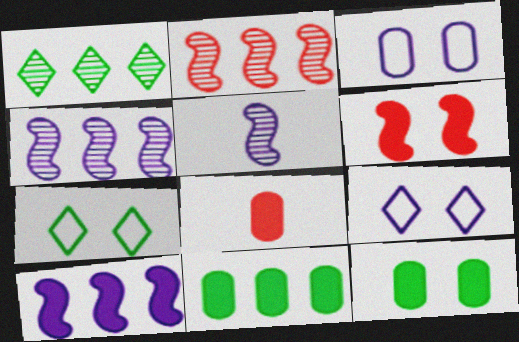[[4, 7, 8]]